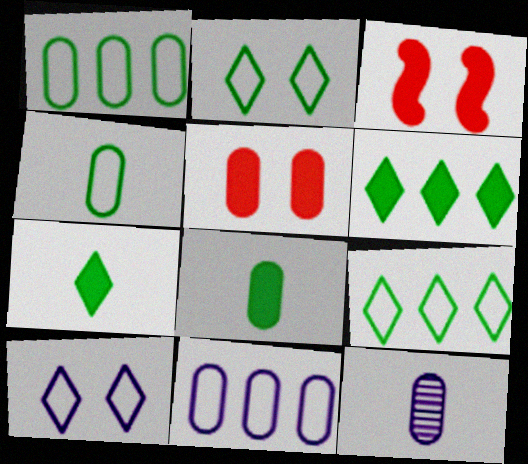[[1, 5, 12], 
[3, 9, 12]]